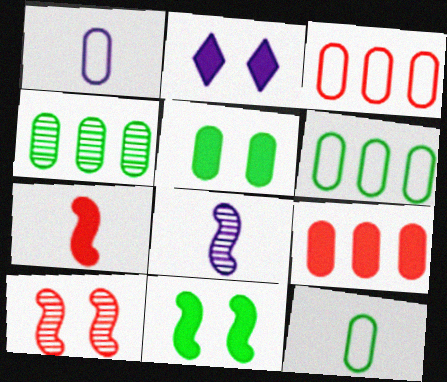[[4, 5, 12]]